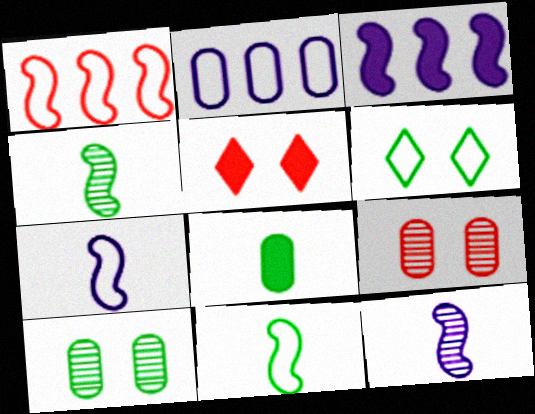[[2, 4, 5], 
[2, 8, 9], 
[3, 5, 8]]